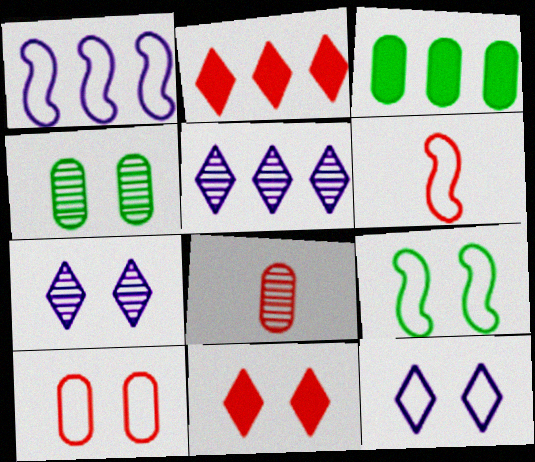[[1, 6, 9], 
[3, 6, 7], 
[9, 10, 12]]